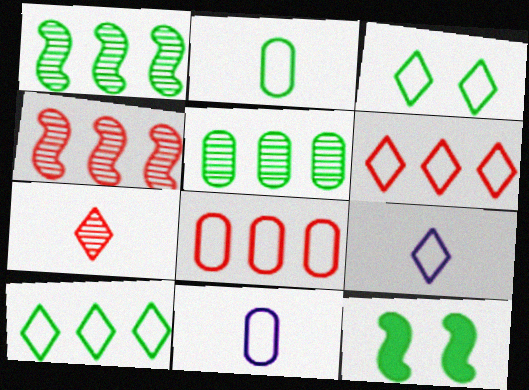[[3, 6, 9]]